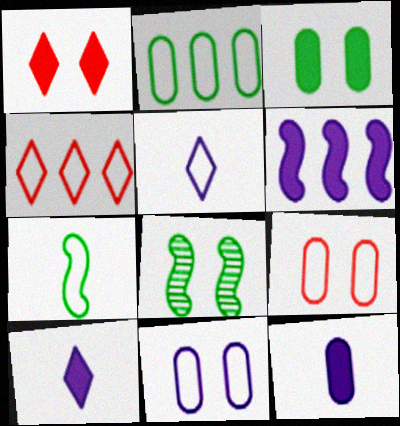[[1, 8, 11], 
[4, 7, 11], 
[4, 8, 12]]